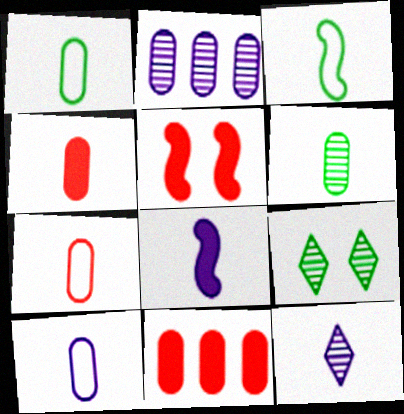[[1, 7, 10], 
[3, 4, 12], 
[4, 6, 10], 
[8, 10, 12]]